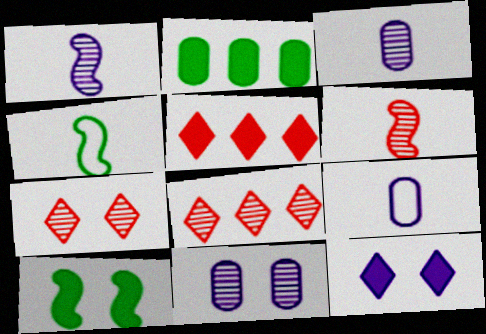[[4, 5, 11], 
[8, 9, 10]]